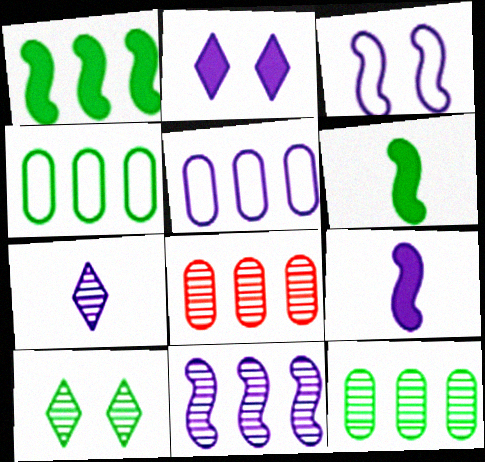[[3, 9, 11], 
[4, 6, 10]]